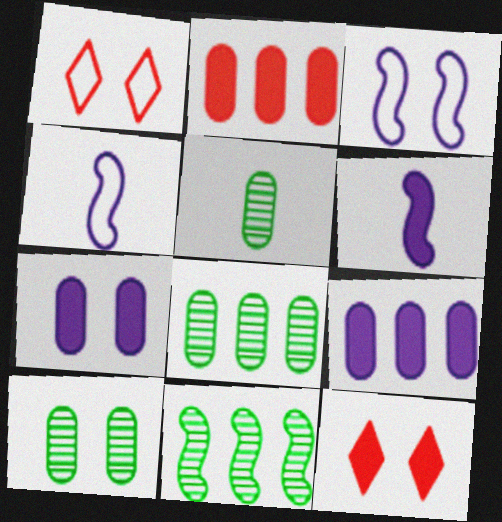[[1, 6, 8], 
[3, 10, 12], 
[4, 8, 12], 
[5, 8, 10]]